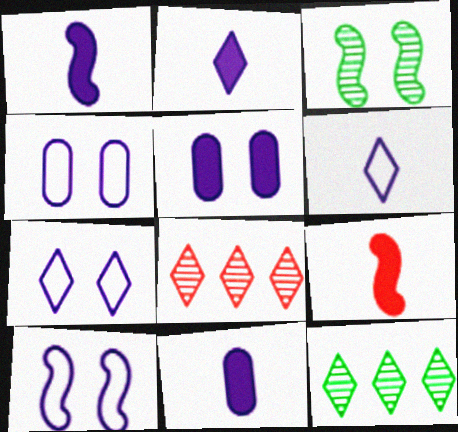[[1, 2, 11], 
[4, 7, 10], 
[4, 9, 12]]